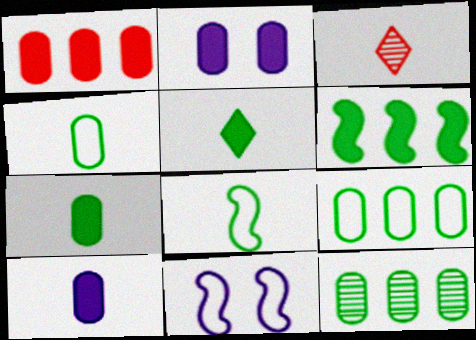[[1, 2, 7], 
[3, 8, 10]]